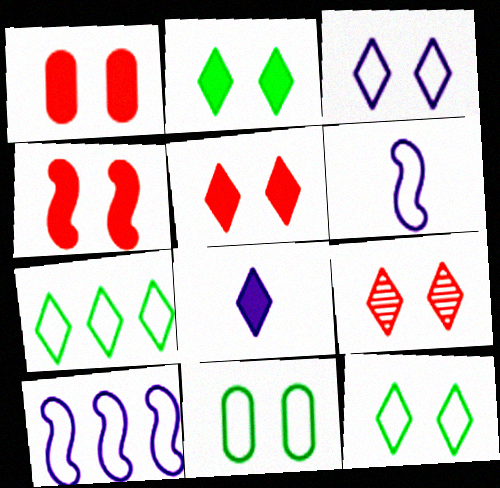[[1, 4, 5], 
[2, 3, 9], 
[7, 8, 9]]